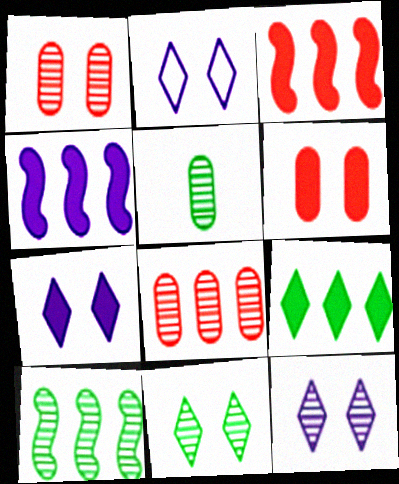[[2, 3, 5], 
[2, 7, 12], 
[5, 10, 11]]